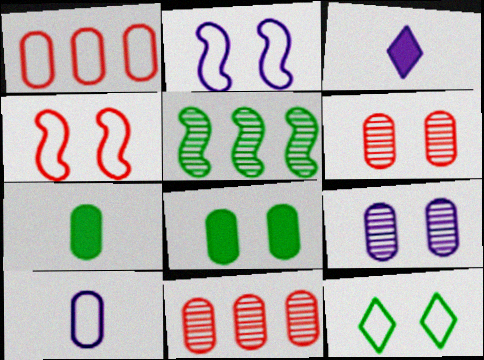[[1, 7, 9], 
[5, 7, 12], 
[8, 10, 11]]